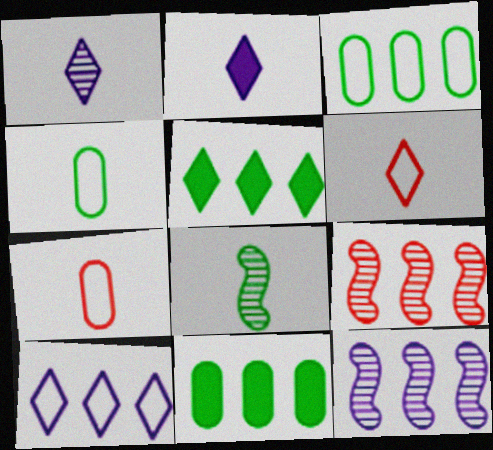[[2, 7, 8], 
[9, 10, 11]]